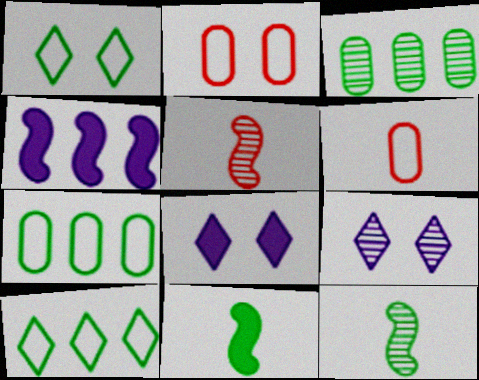[[1, 3, 11], 
[3, 5, 9], 
[5, 7, 8]]